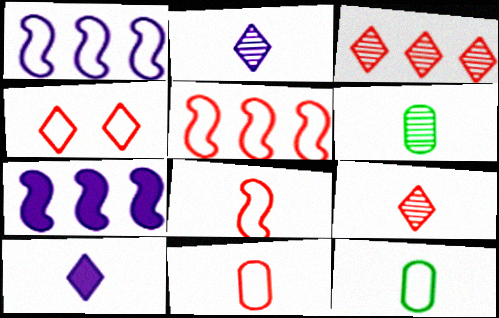[[1, 4, 12], 
[4, 5, 11], 
[4, 6, 7], 
[6, 8, 10]]